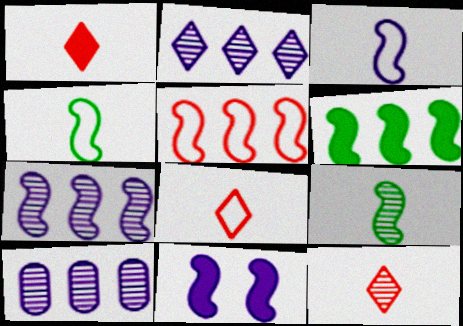[[1, 8, 12], 
[2, 7, 10], 
[3, 7, 11], 
[5, 6, 7], 
[5, 9, 11]]